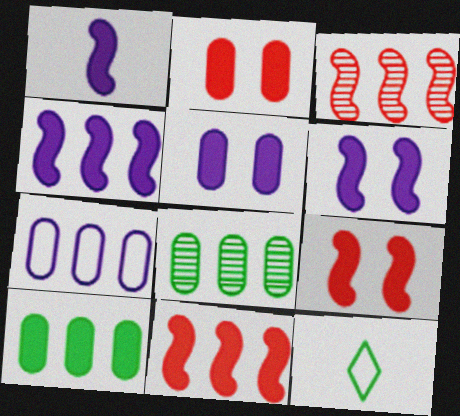[[1, 4, 6], 
[3, 5, 12]]